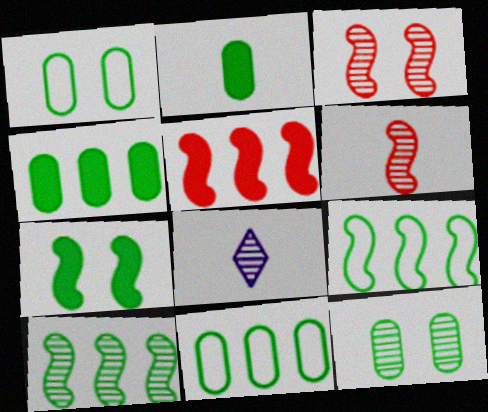[[1, 5, 8], 
[2, 11, 12]]